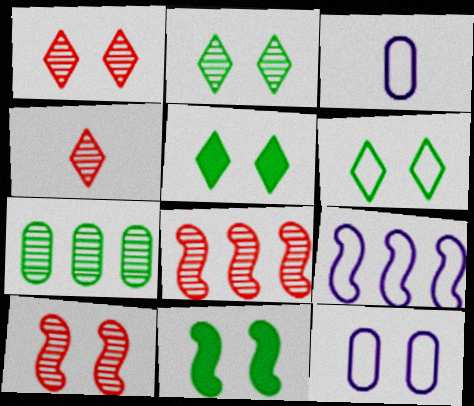[[1, 11, 12], 
[2, 5, 6], 
[3, 5, 8], 
[5, 10, 12]]